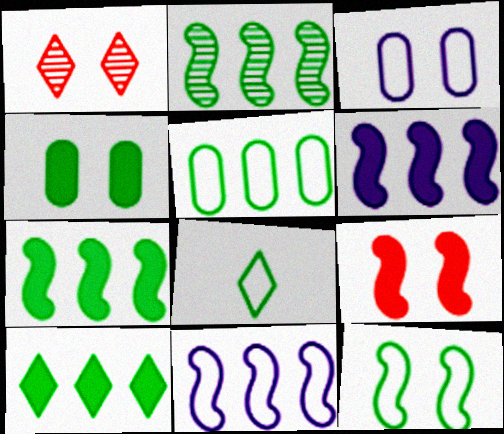[[2, 4, 8], 
[2, 5, 10], 
[5, 8, 12]]